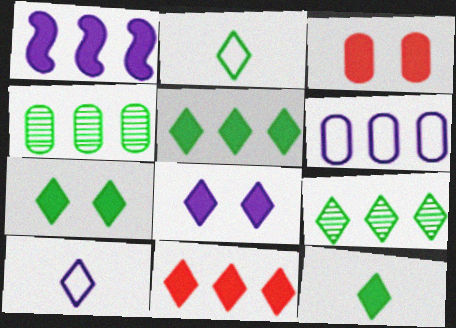[[1, 3, 12], 
[2, 7, 9], 
[5, 7, 12], 
[8, 11, 12]]